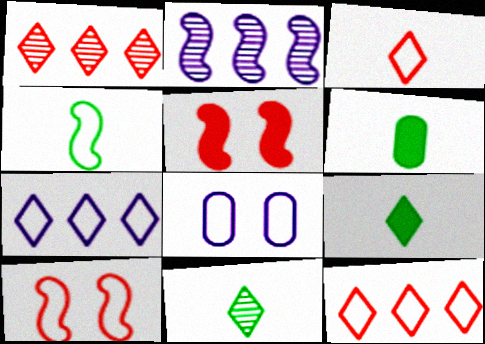[[2, 4, 5], 
[4, 6, 11], 
[4, 8, 12]]